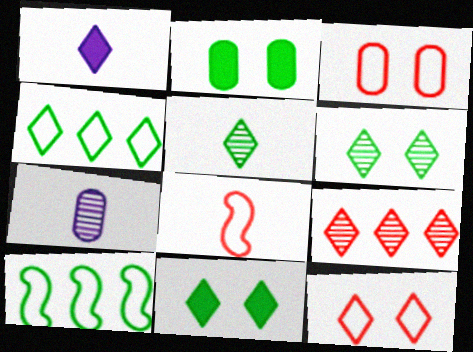[[2, 5, 10], 
[4, 5, 11]]